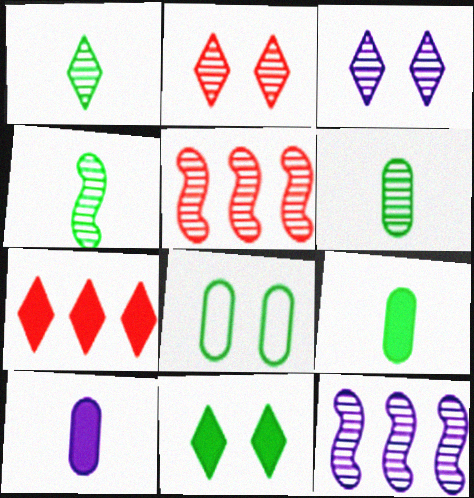[[1, 4, 6], 
[2, 6, 12], 
[3, 5, 6]]